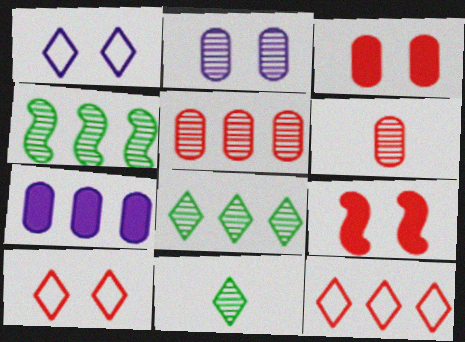[[4, 7, 12], 
[6, 9, 12]]